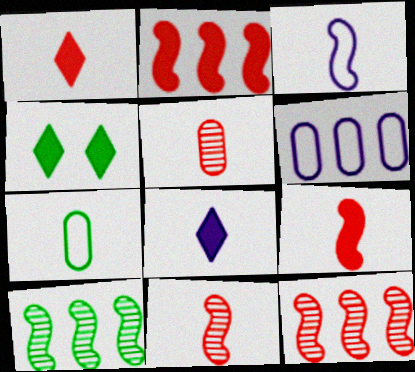[[4, 6, 11], 
[4, 7, 10], 
[7, 8, 11]]